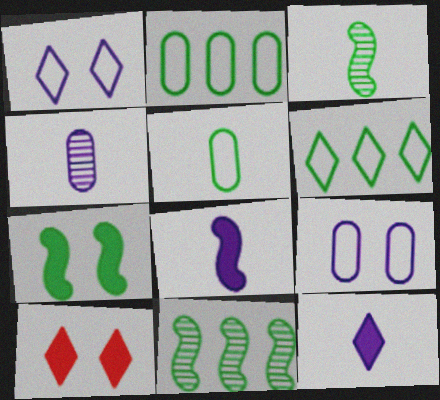[]